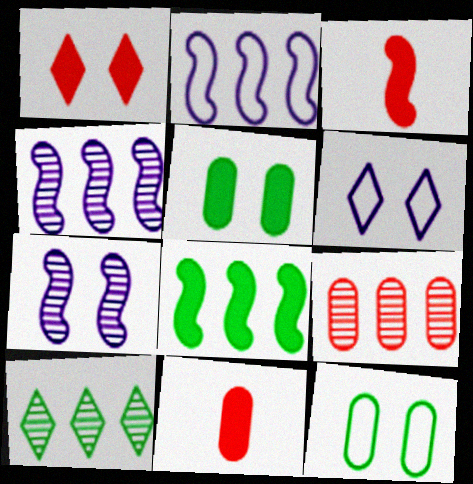[[1, 7, 12], 
[4, 9, 10]]